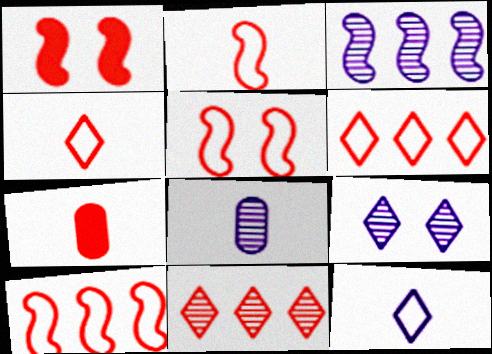[[2, 5, 10], 
[3, 8, 9], 
[5, 7, 11]]